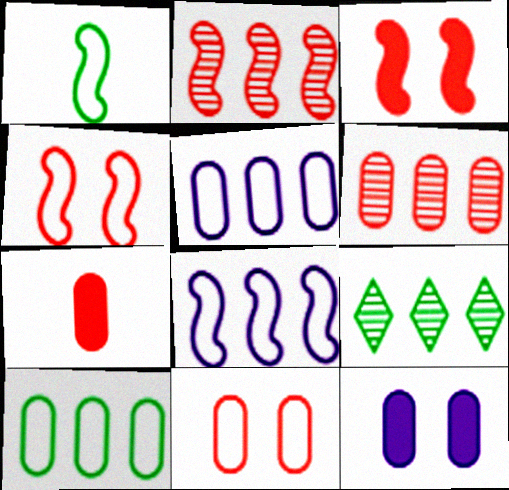[[1, 4, 8], 
[6, 7, 11]]